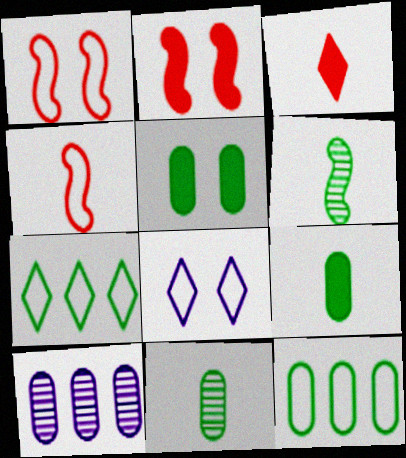[[4, 8, 12], 
[5, 6, 7], 
[5, 11, 12]]